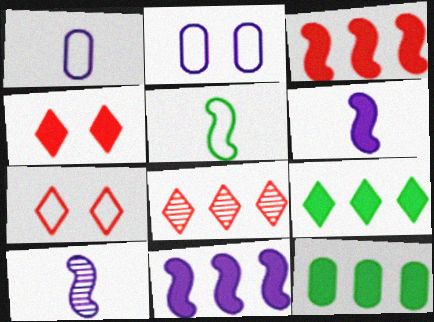[[4, 6, 12], 
[7, 10, 12]]